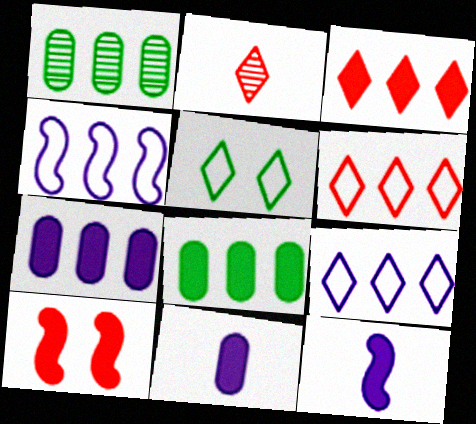[[1, 3, 4]]